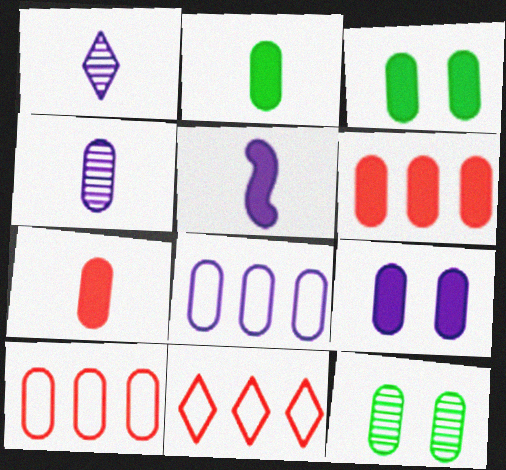[[2, 6, 9], 
[3, 4, 10], 
[4, 8, 9], 
[5, 11, 12], 
[7, 8, 12]]